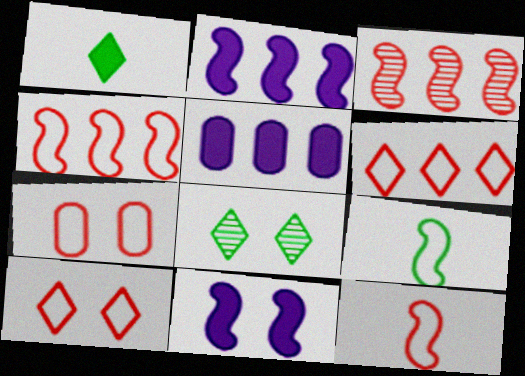[[3, 9, 11], 
[5, 8, 12], 
[6, 7, 12], 
[7, 8, 11]]